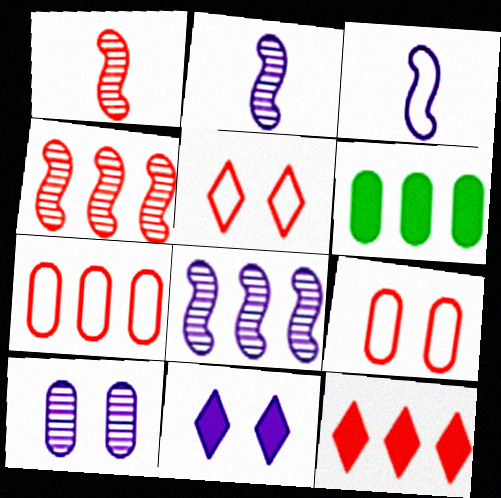[[1, 9, 12], 
[2, 5, 6], 
[4, 7, 12]]